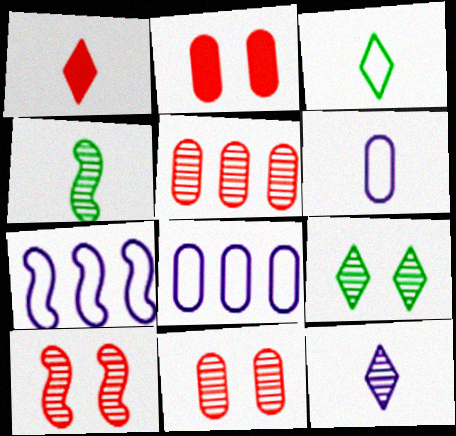[[1, 3, 12], 
[1, 4, 6]]